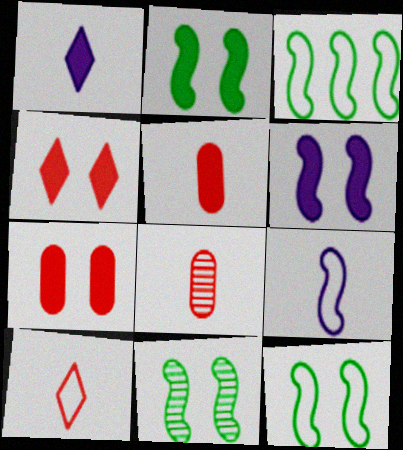[[2, 11, 12]]